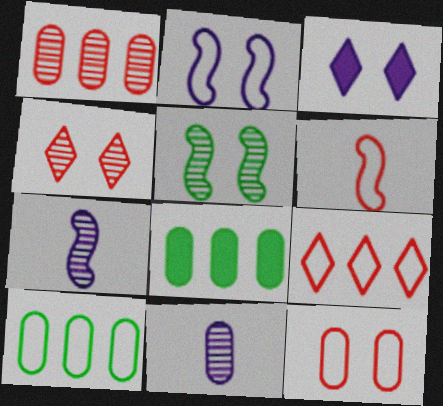[[3, 5, 12], 
[6, 9, 12], 
[8, 11, 12]]